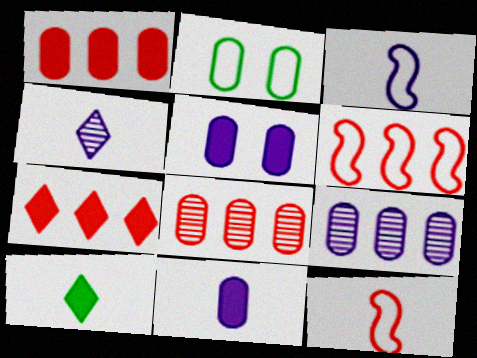[[2, 8, 11], 
[3, 4, 11], 
[6, 7, 8]]